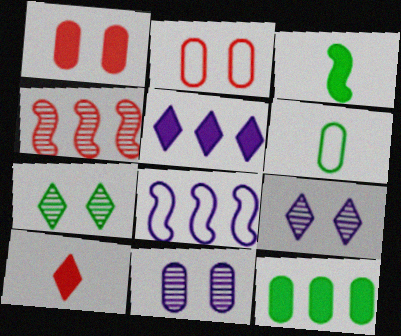[[1, 3, 5], 
[2, 4, 10]]